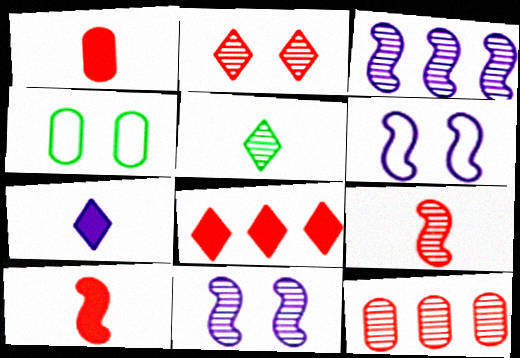[[2, 9, 12], 
[5, 11, 12]]